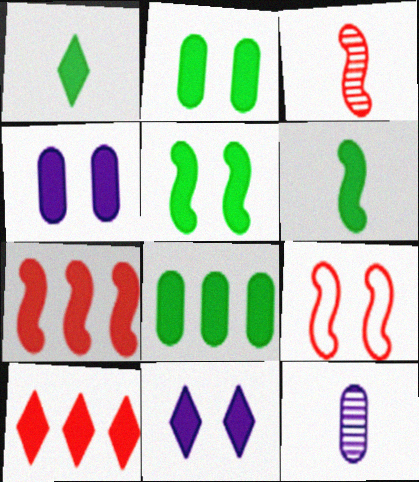[[1, 4, 7], 
[1, 5, 8], 
[1, 10, 11], 
[3, 7, 9], 
[4, 6, 10]]